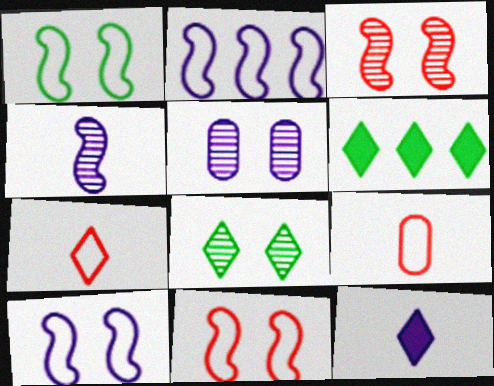[[1, 10, 11], 
[2, 5, 12], 
[3, 5, 8]]